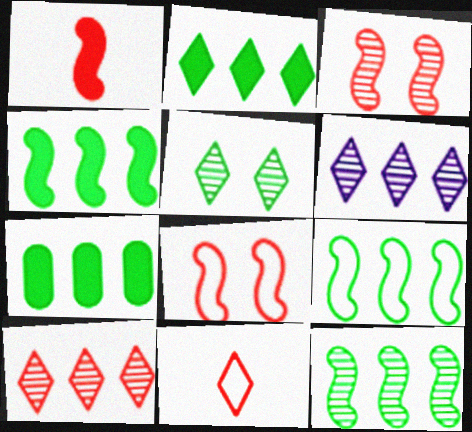[[2, 4, 7], 
[4, 9, 12]]